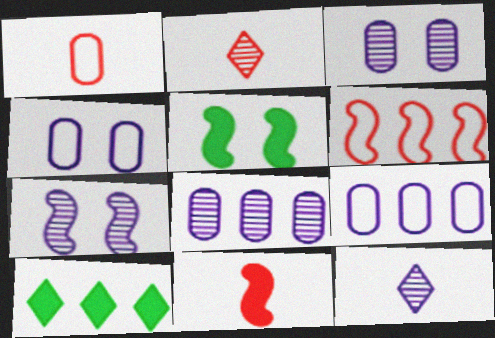[[1, 2, 11], 
[1, 7, 10], 
[2, 5, 9], 
[6, 8, 10], 
[7, 8, 12]]